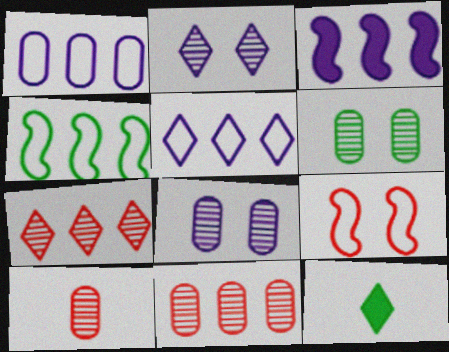[[4, 6, 12]]